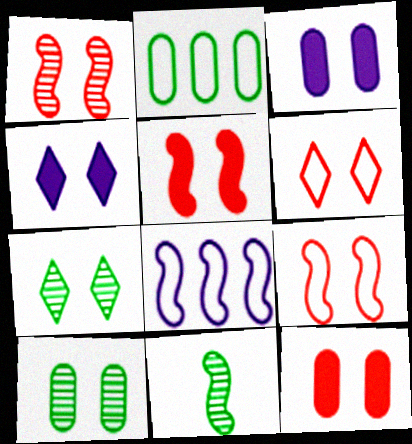[[1, 5, 9], 
[1, 6, 12], 
[3, 7, 9], 
[4, 6, 7], 
[4, 9, 10], 
[5, 8, 11]]